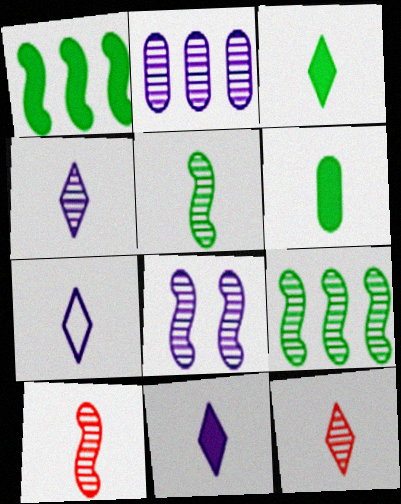[[2, 4, 8], 
[3, 7, 12], 
[4, 7, 11], 
[6, 7, 10], 
[8, 9, 10]]